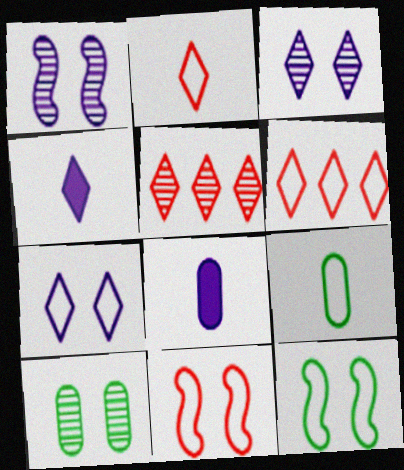[[5, 8, 12]]